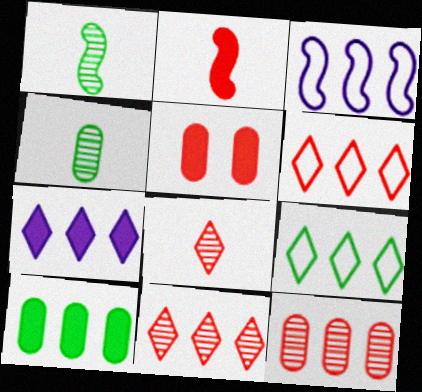[[3, 10, 11], 
[7, 9, 11]]